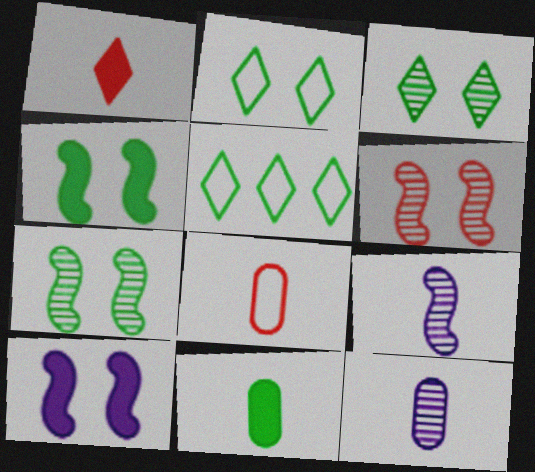[[5, 7, 11], 
[8, 11, 12]]